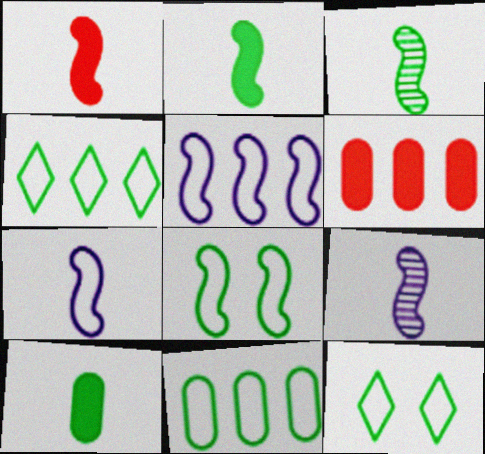[[1, 3, 7], 
[6, 9, 12]]